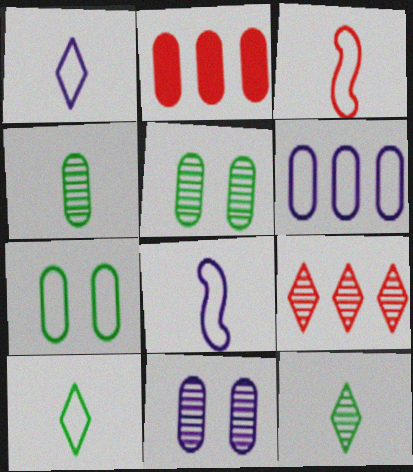[]